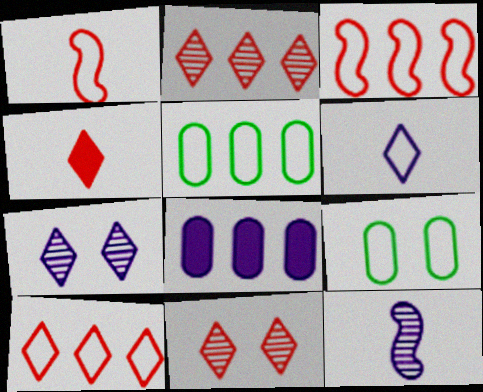[[3, 6, 9], 
[4, 10, 11]]